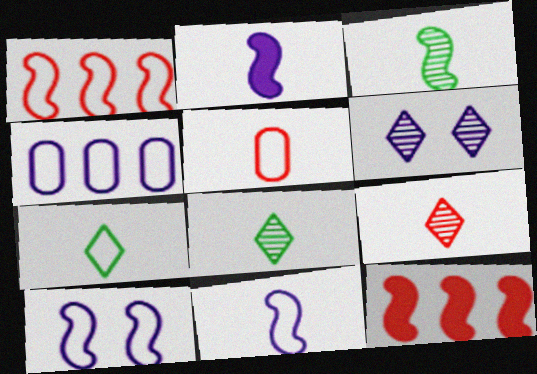[[2, 4, 6], 
[2, 5, 8], 
[3, 10, 12], 
[5, 7, 11]]